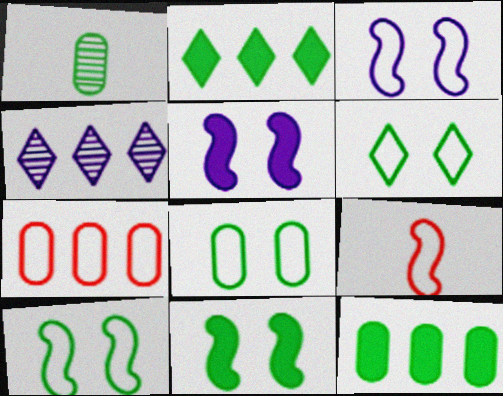[[1, 2, 10], 
[1, 8, 12], 
[6, 8, 10]]